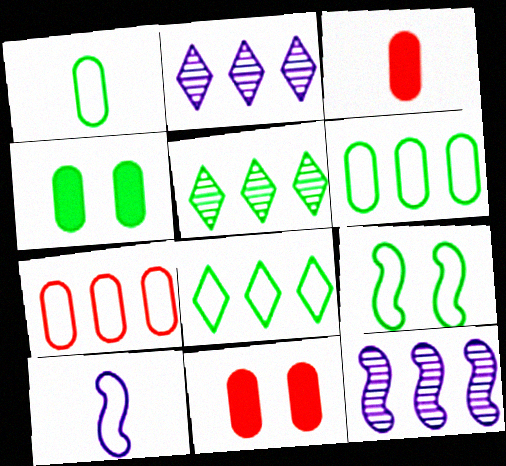[[1, 8, 9], 
[2, 3, 9], 
[5, 10, 11]]